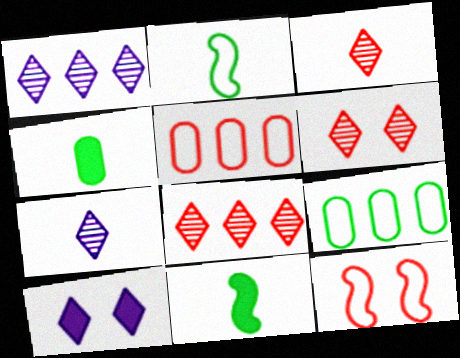[[1, 4, 12], 
[3, 6, 8]]